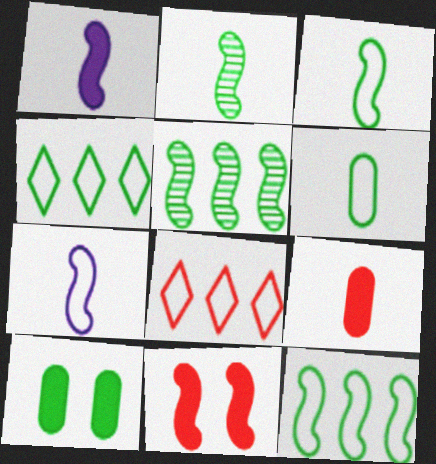[[2, 4, 10], 
[5, 7, 11]]